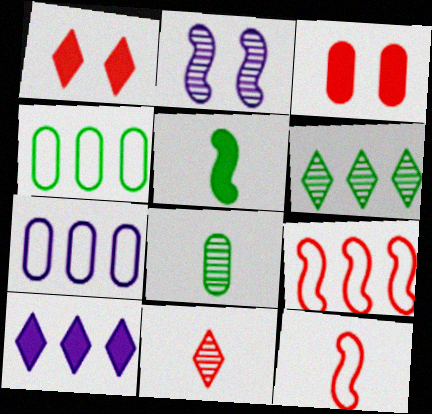[[2, 5, 9], 
[3, 5, 10], 
[3, 7, 8], 
[3, 9, 11]]